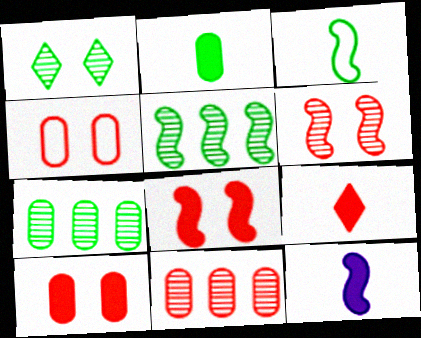[[2, 9, 12]]